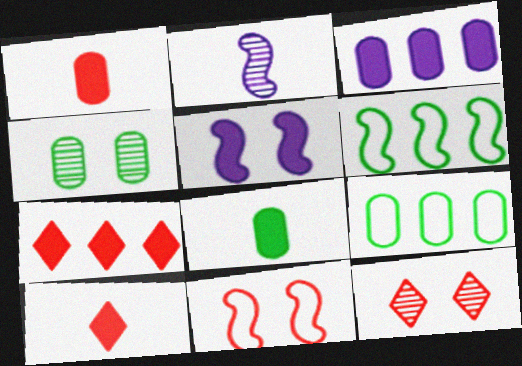[[4, 8, 9], 
[5, 7, 8]]